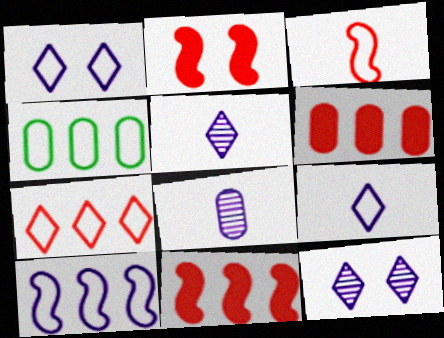[[1, 3, 4], 
[2, 4, 5], 
[4, 7, 10]]